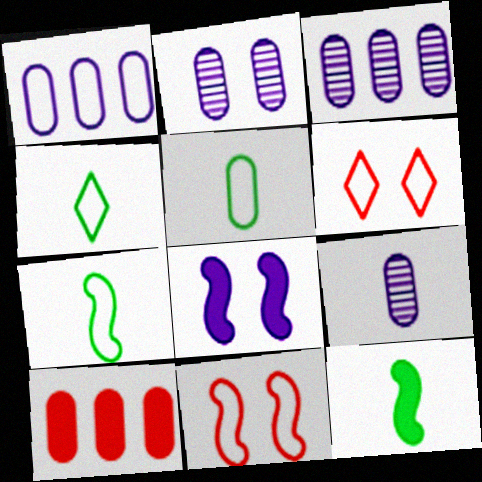[[1, 4, 11], 
[1, 6, 7], 
[2, 3, 9], 
[2, 5, 10], 
[3, 6, 12], 
[4, 5, 7]]